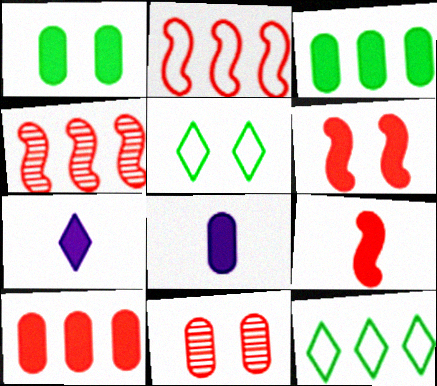[[1, 8, 10], 
[3, 6, 7], 
[4, 5, 8]]